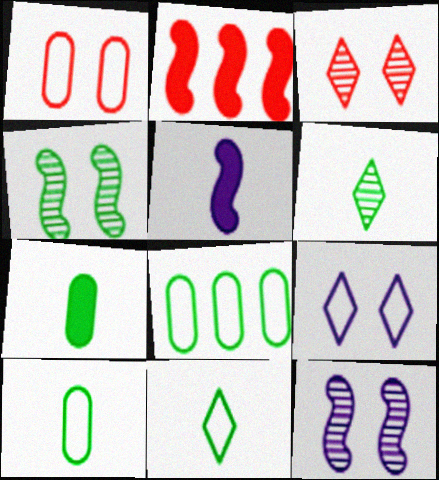[[3, 5, 8]]